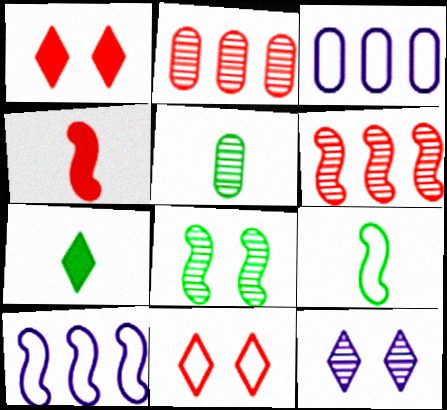[[1, 5, 10], 
[2, 4, 11], 
[3, 9, 11], 
[4, 8, 10], 
[5, 6, 12], 
[5, 7, 9]]